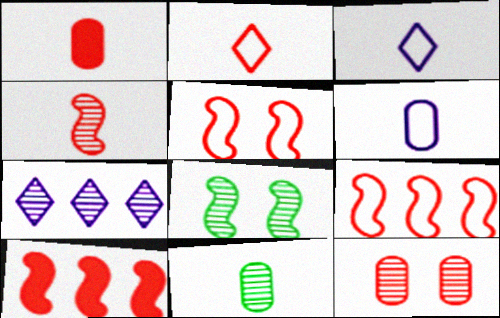[[1, 2, 4], 
[1, 6, 11], 
[2, 10, 12], 
[4, 5, 10]]